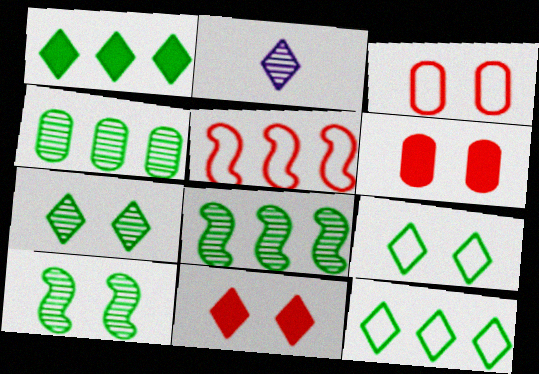[[2, 11, 12]]